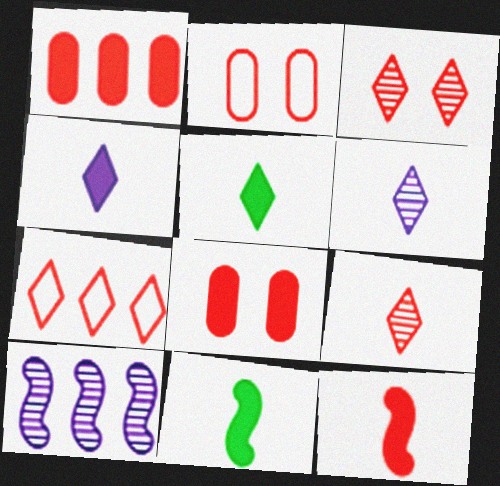[[2, 5, 10]]